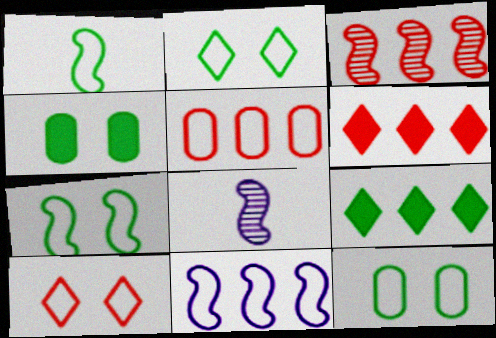[[2, 7, 12], 
[3, 5, 6], 
[6, 8, 12]]